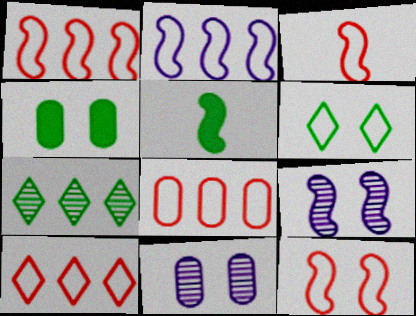[[1, 3, 12], 
[1, 5, 9], 
[1, 8, 10], 
[5, 10, 11]]